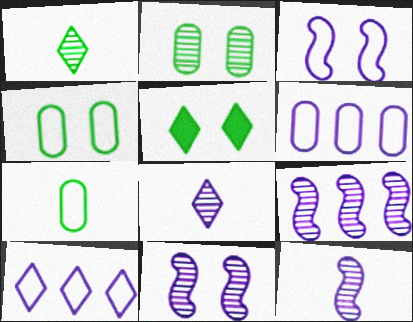[[9, 11, 12]]